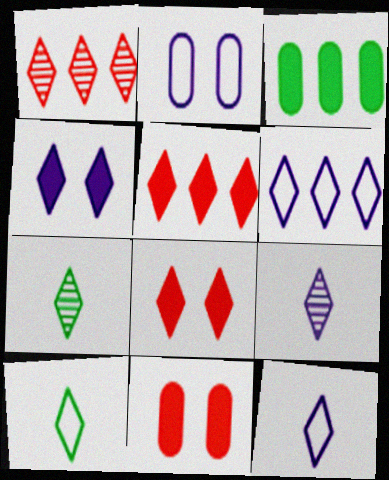[[1, 4, 10], 
[4, 6, 9], 
[6, 7, 8]]